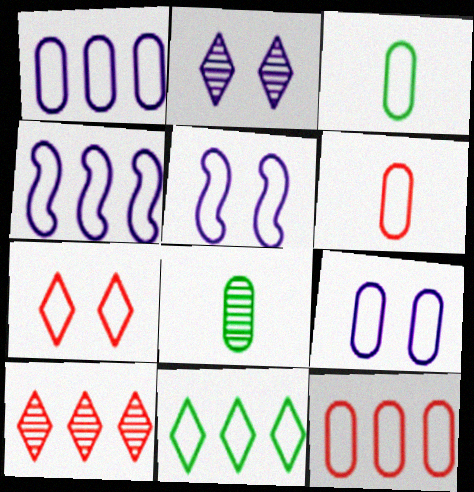[[3, 4, 7], 
[3, 9, 12], 
[4, 11, 12], 
[5, 6, 11]]